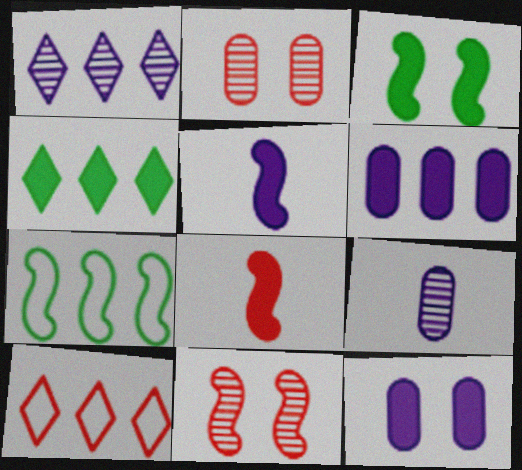[[1, 4, 10], 
[2, 8, 10], 
[3, 9, 10], 
[4, 8, 12], 
[5, 7, 11]]